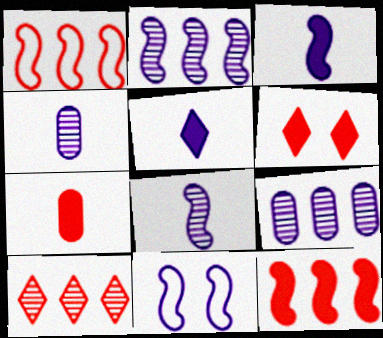[[2, 3, 11], 
[5, 9, 11], 
[6, 7, 12]]